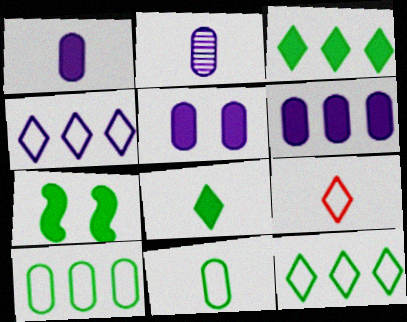[[1, 5, 6]]